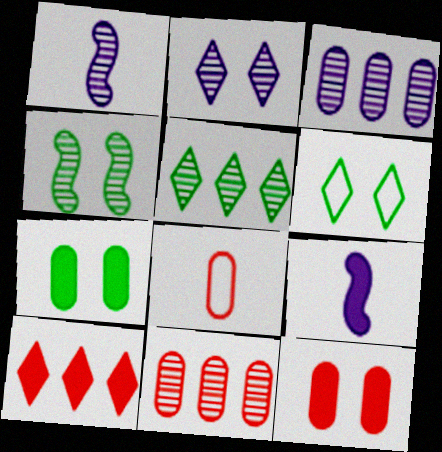[[1, 2, 3], 
[3, 7, 8], 
[4, 6, 7], 
[6, 9, 11], 
[7, 9, 10], 
[8, 11, 12]]